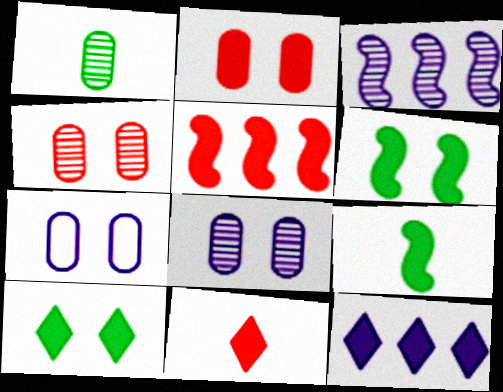[[2, 5, 11], 
[2, 9, 12], 
[10, 11, 12]]